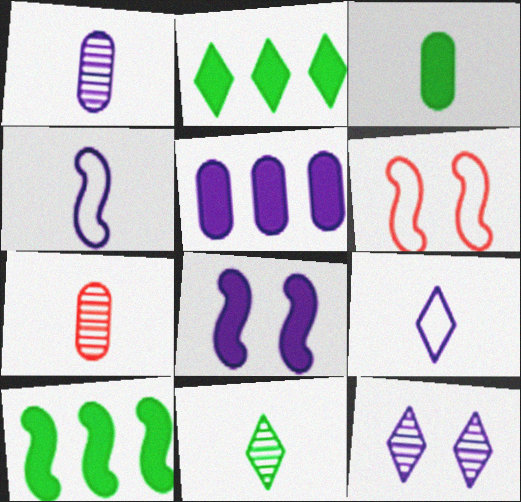[[1, 2, 6], 
[4, 5, 12], 
[5, 6, 11]]